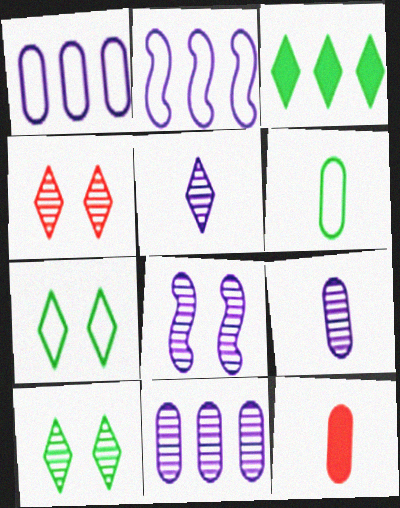[[2, 10, 12], 
[5, 8, 11], 
[6, 9, 12]]